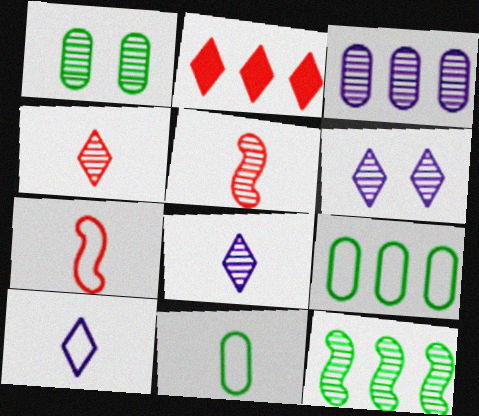[[7, 10, 11]]